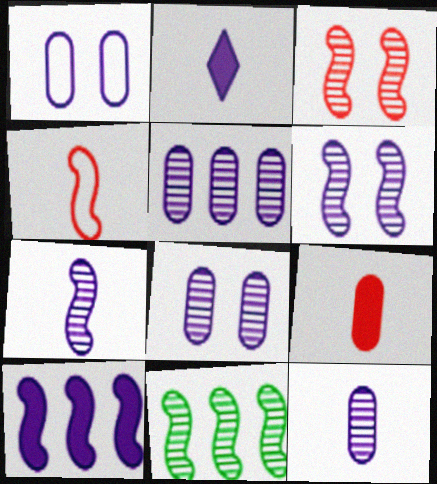[[3, 7, 11], 
[5, 8, 12]]